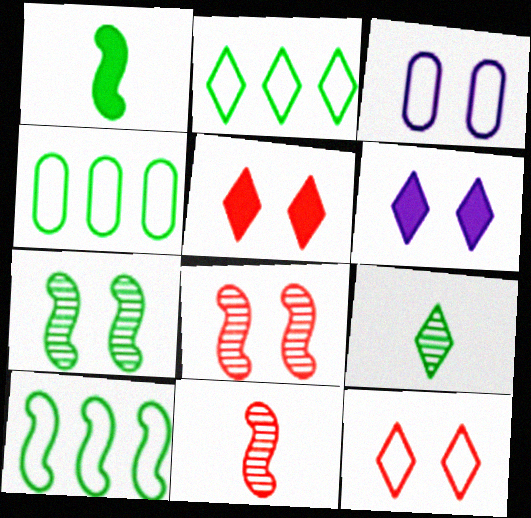[[1, 7, 10], 
[2, 4, 10], 
[3, 5, 7], 
[4, 6, 11]]